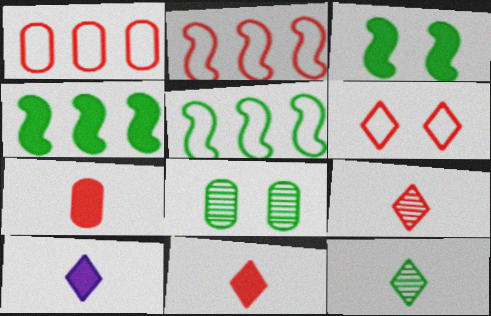[[2, 8, 10]]